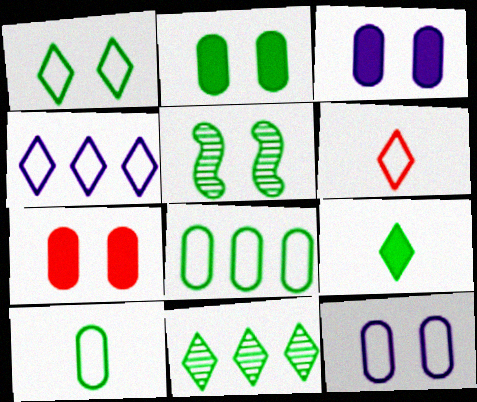[[1, 2, 5], 
[1, 4, 6], 
[1, 9, 11], 
[2, 3, 7], 
[5, 8, 9]]